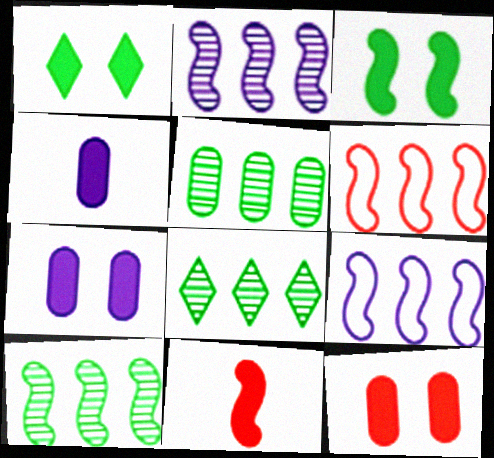[[5, 8, 10]]